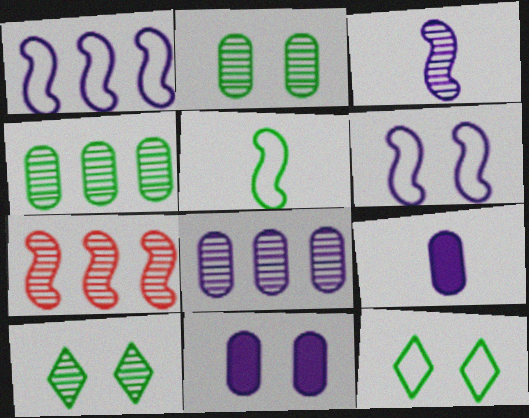[[7, 9, 12]]